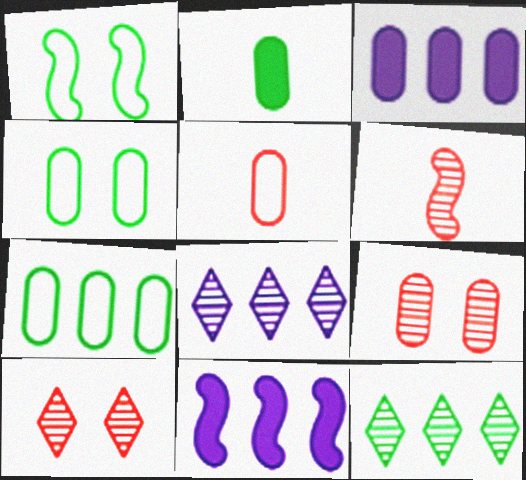[[1, 2, 12], 
[1, 6, 11]]